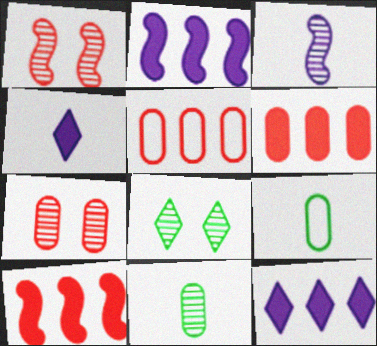[[1, 9, 12]]